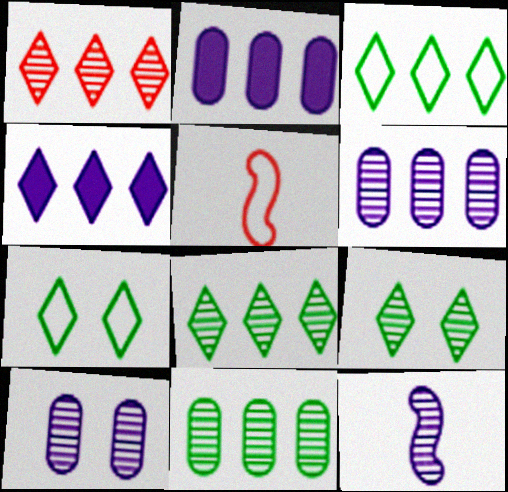[[1, 3, 4], 
[2, 5, 9]]